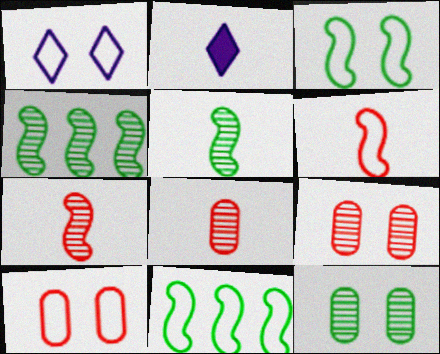[[1, 3, 10], 
[2, 4, 10], 
[2, 9, 11]]